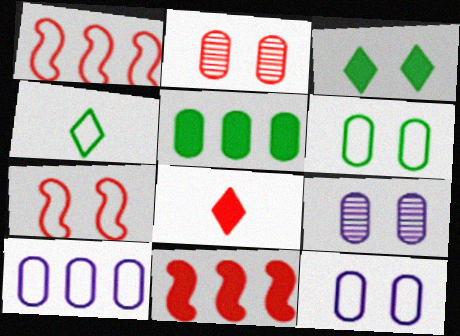[[1, 2, 8], 
[1, 4, 12], 
[3, 7, 9], 
[4, 7, 10], 
[4, 9, 11]]